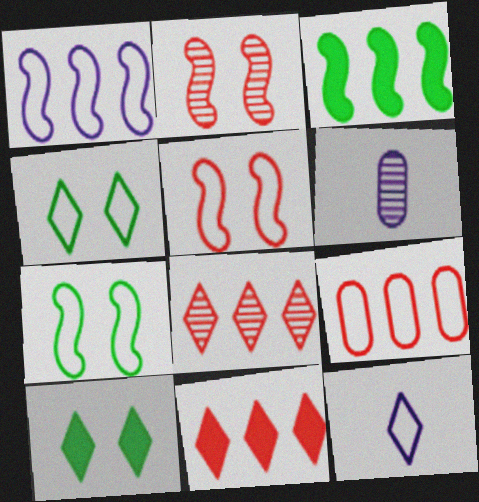[[6, 7, 11], 
[7, 9, 12], 
[8, 10, 12]]